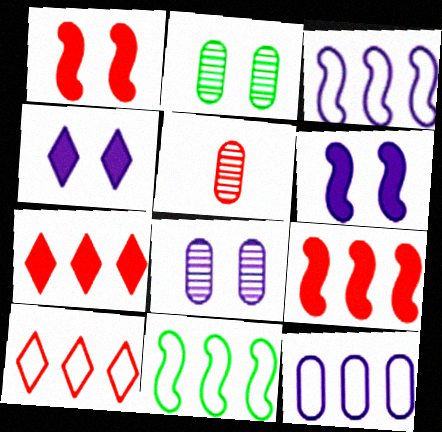[[1, 5, 10], 
[4, 5, 11], 
[10, 11, 12]]